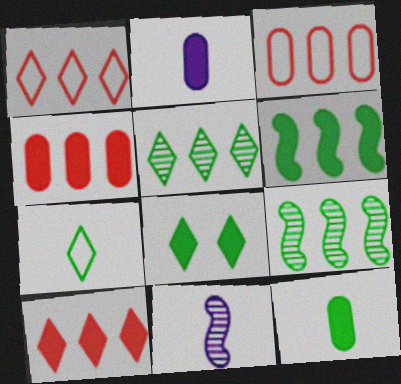[[3, 8, 11], 
[5, 7, 8], 
[6, 8, 12]]